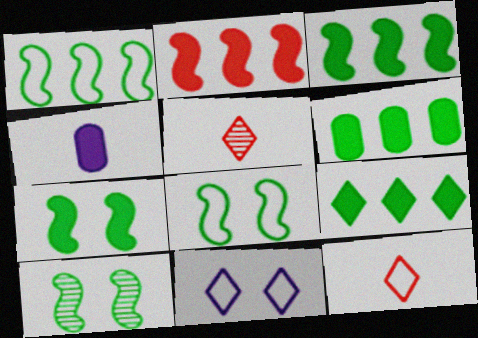[[3, 6, 9], 
[5, 9, 11], 
[7, 8, 10]]